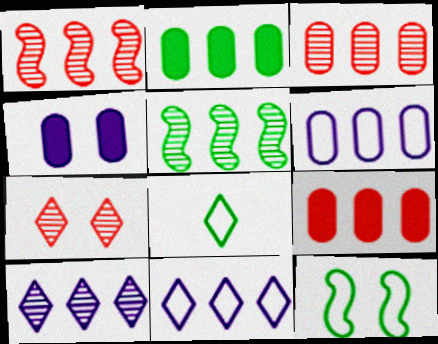[[1, 2, 11], 
[1, 4, 8], 
[2, 3, 6], 
[3, 5, 10], 
[4, 7, 12], 
[5, 9, 11]]